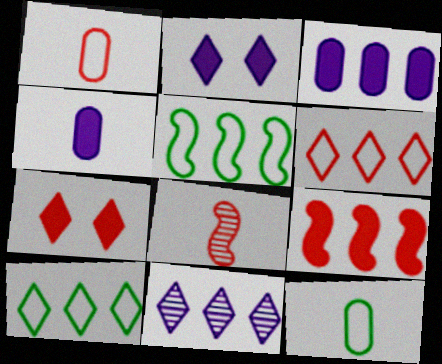[]